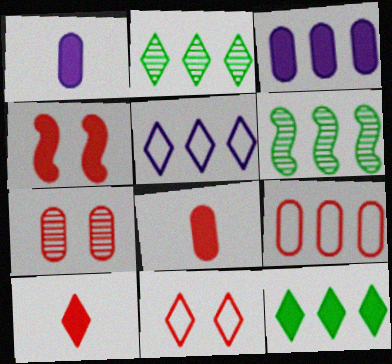[[1, 4, 12], 
[1, 6, 11], 
[4, 7, 11], 
[7, 8, 9]]